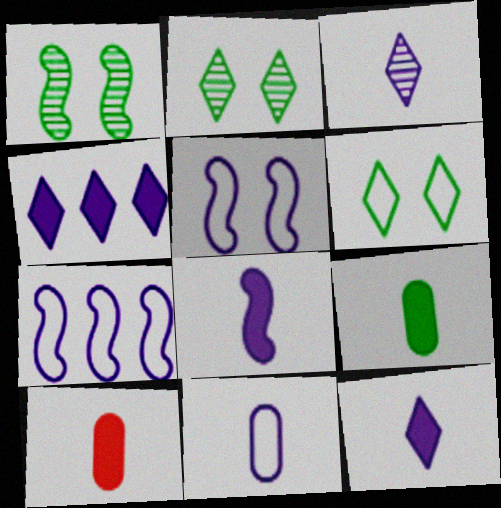[[2, 7, 10], 
[3, 8, 11]]